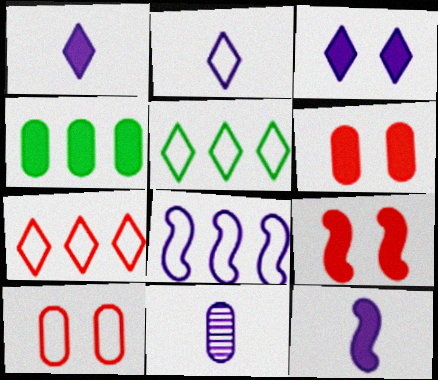[[1, 4, 9], 
[2, 11, 12], 
[3, 8, 11], 
[4, 10, 11], 
[5, 9, 11]]